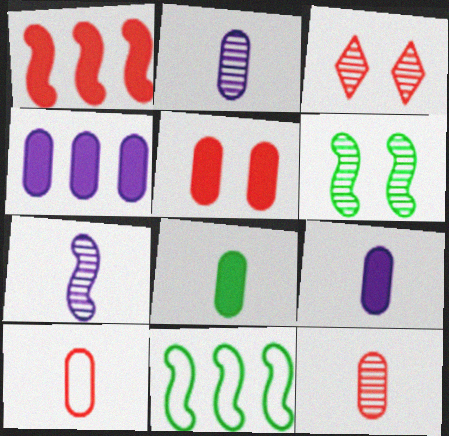[[1, 3, 10], 
[2, 8, 10], 
[3, 9, 11], 
[4, 5, 8]]